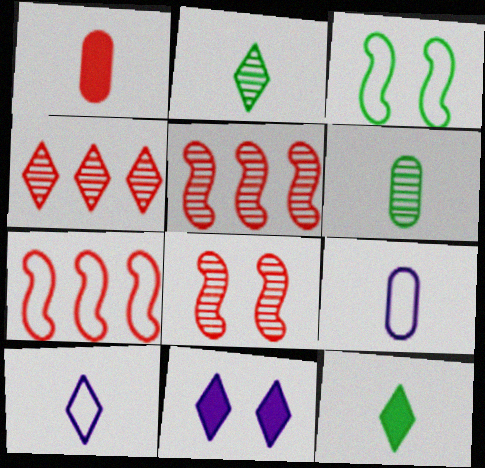[[1, 6, 9], 
[6, 7, 11]]